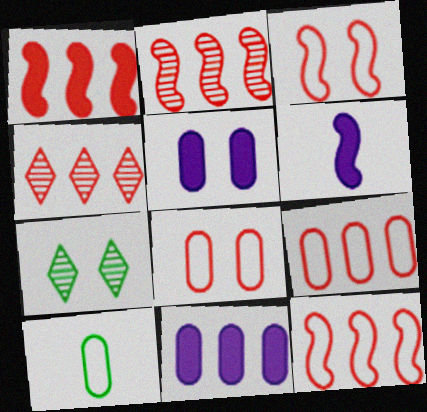[[1, 2, 12], 
[1, 4, 9], 
[3, 5, 7], 
[6, 7, 9]]